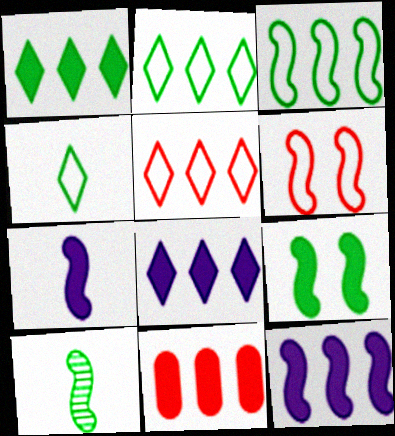[[1, 11, 12], 
[3, 9, 10], 
[6, 10, 12]]